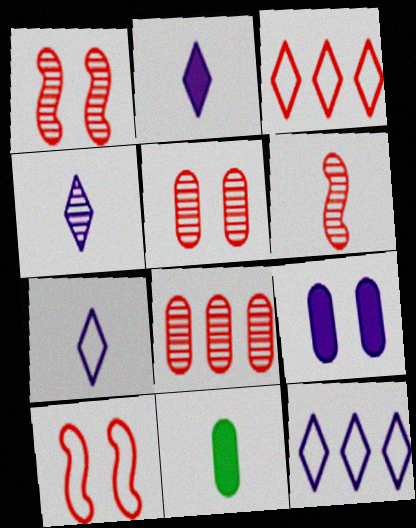[[1, 11, 12], 
[2, 4, 7], 
[6, 7, 11]]